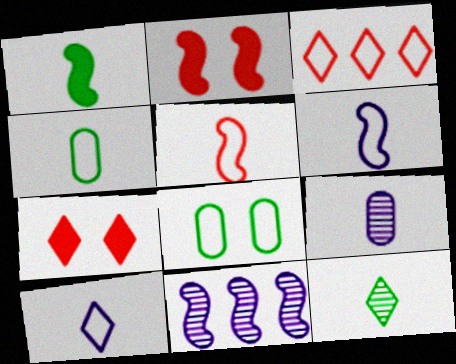[[1, 4, 12], 
[3, 6, 8], 
[4, 5, 10], 
[4, 7, 11]]